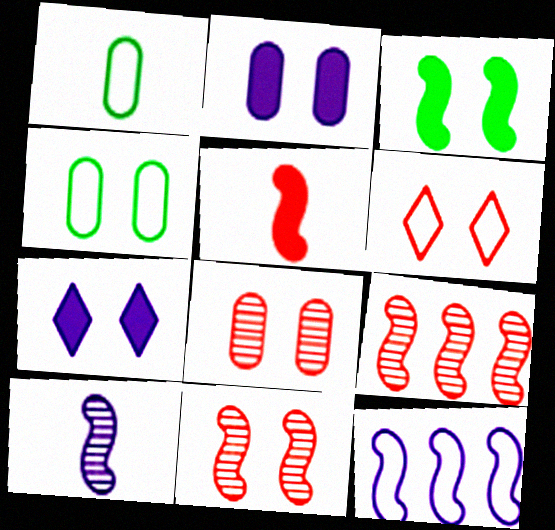[[1, 6, 12], 
[1, 7, 9], 
[2, 4, 8], 
[4, 7, 11]]